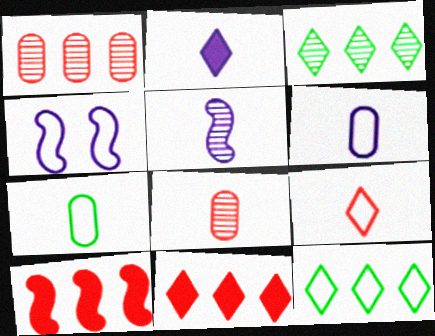[[2, 5, 6]]